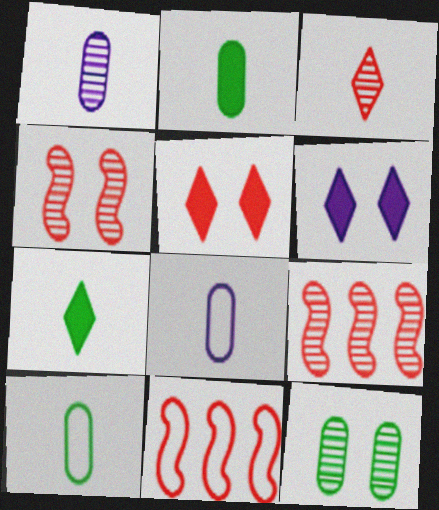[[6, 9, 10]]